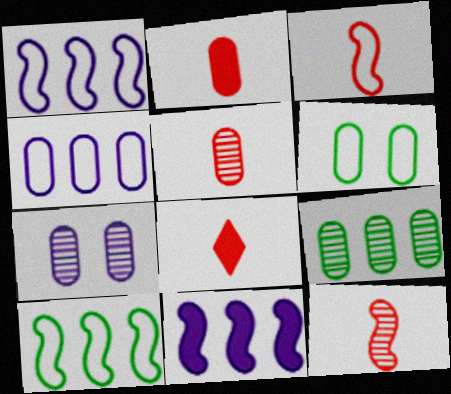[[3, 5, 8], 
[5, 7, 9], 
[7, 8, 10]]